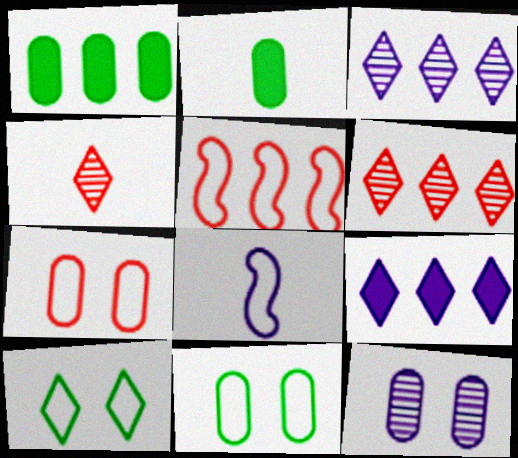[[1, 3, 5], 
[2, 4, 8], 
[4, 9, 10], 
[8, 9, 12]]